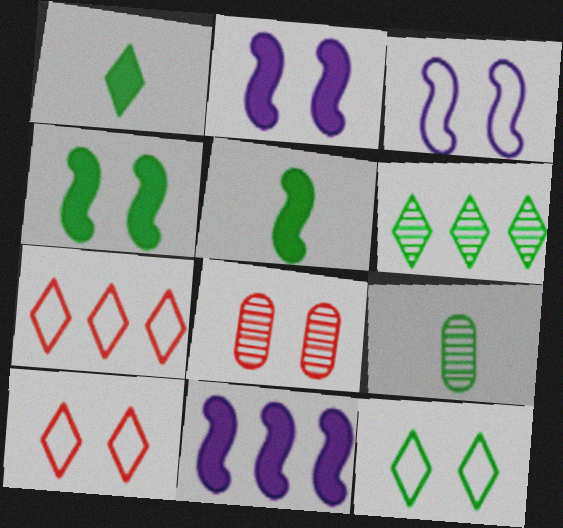[[1, 6, 12], 
[2, 7, 9], 
[2, 8, 12], 
[9, 10, 11]]